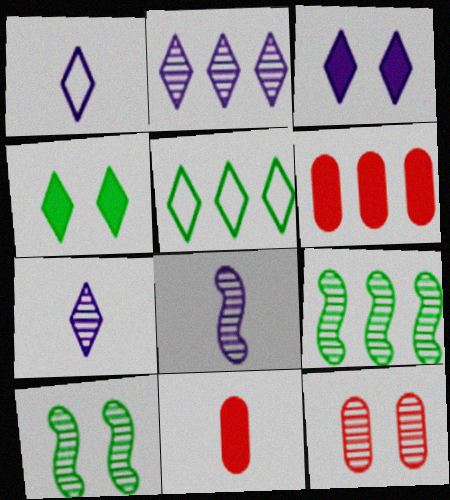[[1, 2, 3], 
[1, 6, 10], 
[7, 9, 12]]